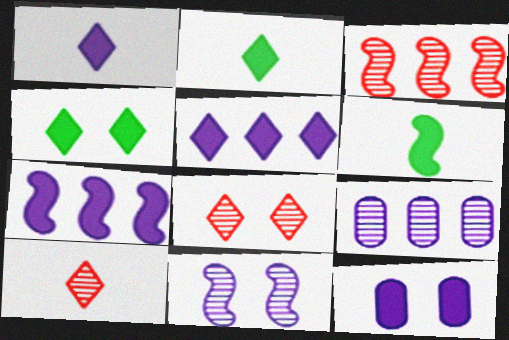[[1, 7, 12]]